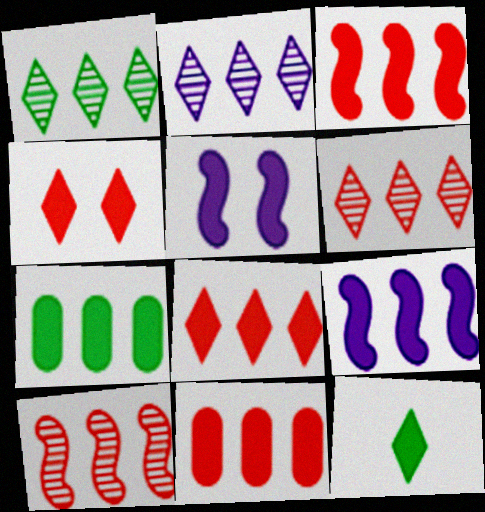[[1, 2, 6], 
[3, 8, 11], 
[5, 11, 12], 
[7, 8, 9]]